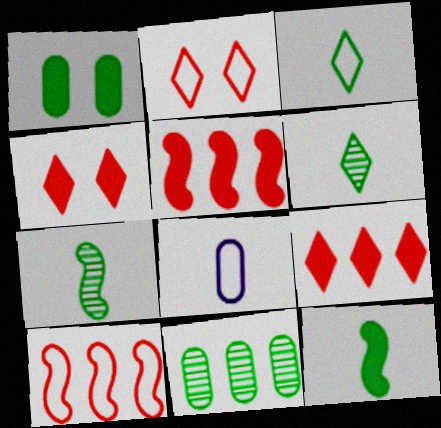[]